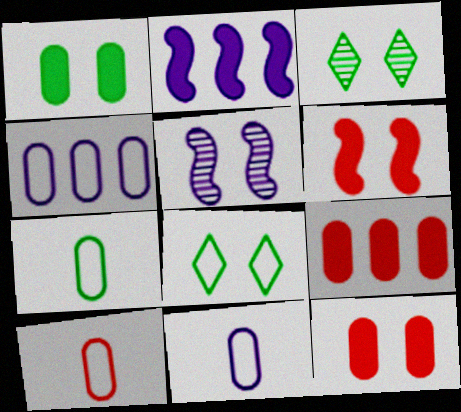[[2, 3, 10], 
[5, 8, 12], 
[7, 10, 11]]